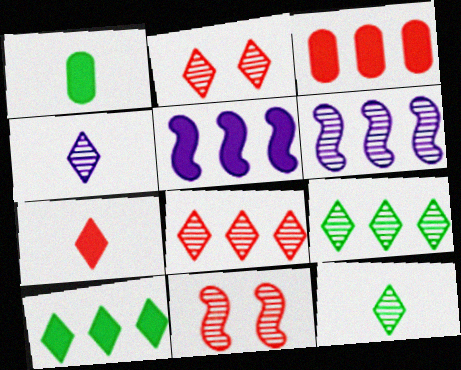[[2, 4, 9], 
[3, 5, 10]]